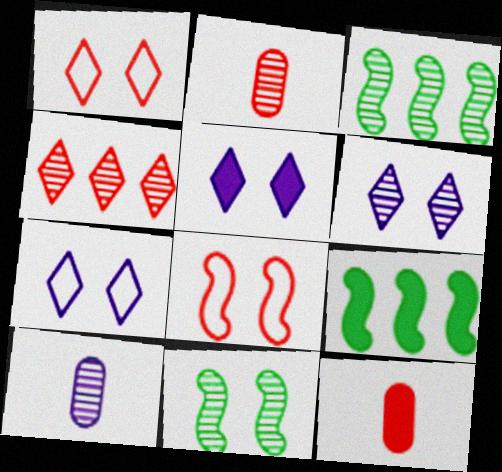[[1, 9, 10], 
[2, 3, 6], 
[2, 7, 9], 
[3, 7, 12], 
[4, 8, 12], 
[4, 10, 11], 
[5, 6, 7], 
[5, 9, 12]]